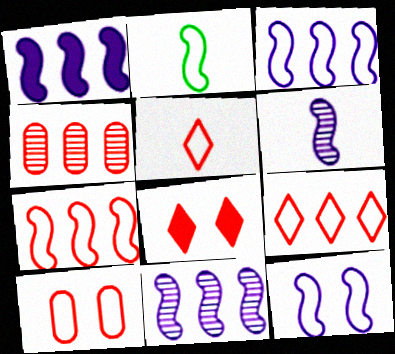[[1, 3, 11], 
[1, 6, 12], 
[2, 7, 12], 
[5, 7, 10]]